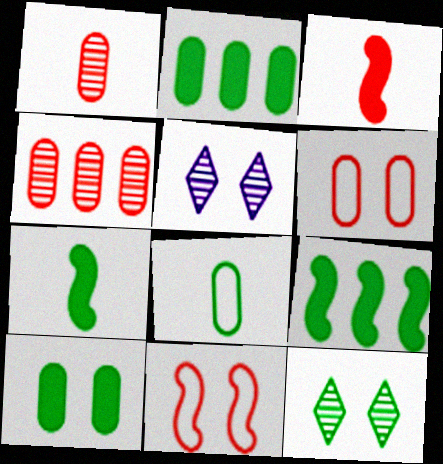[[5, 10, 11], 
[8, 9, 12]]